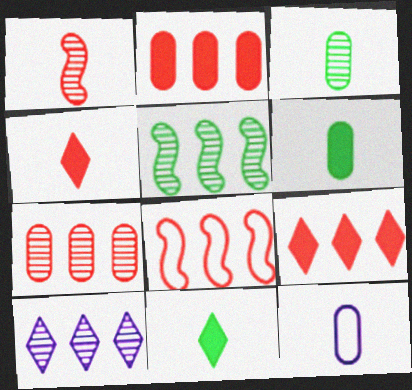[[1, 11, 12], 
[5, 7, 10], 
[7, 8, 9]]